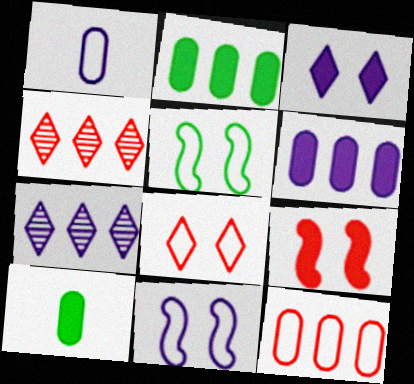[[4, 10, 11]]